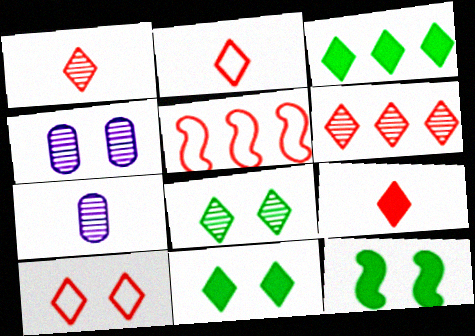[[1, 2, 9], 
[4, 10, 12], 
[5, 7, 11], 
[6, 9, 10]]